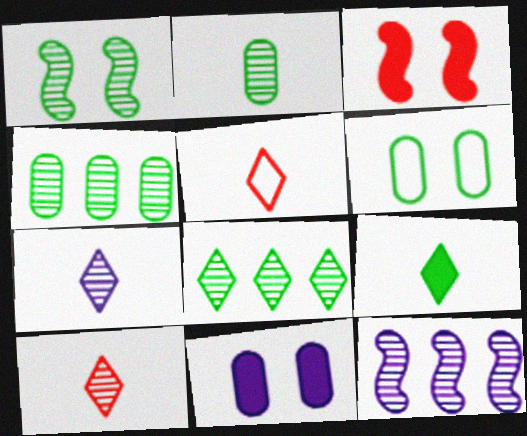[[1, 2, 8], 
[5, 7, 9]]